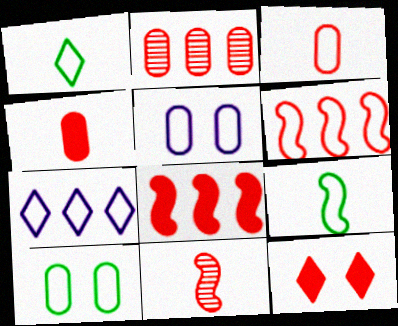[[1, 5, 6], 
[4, 8, 12]]